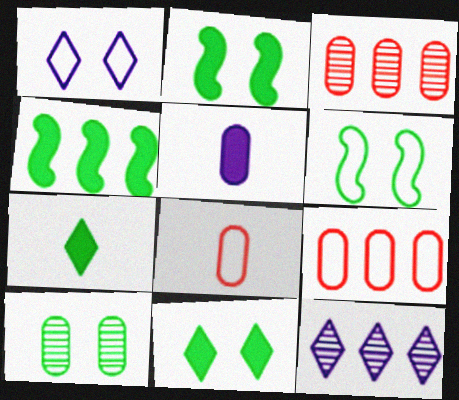[[2, 8, 12], 
[4, 9, 12], 
[5, 9, 10], 
[6, 10, 11]]